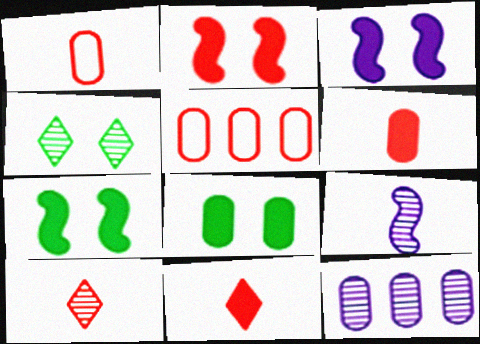[[1, 8, 12], 
[2, 3, 7], 
[2, 5, 10]]